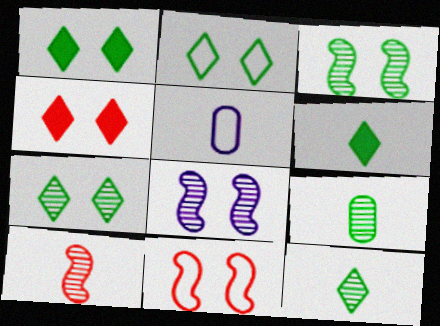[[1, 2, 7], 
[5, 6, 10]]